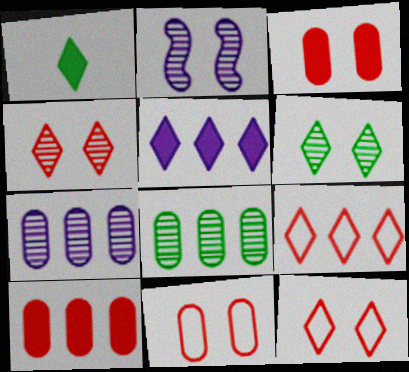[]